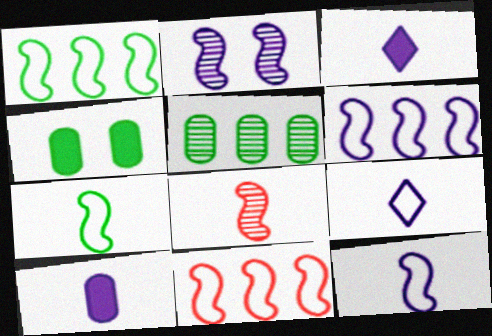[[1, 6, 11]]